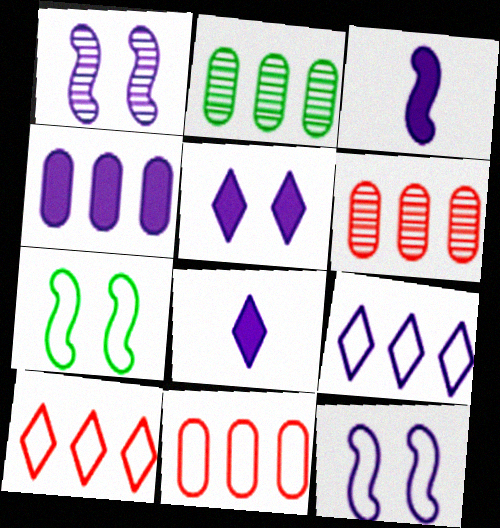[[2, 4, 11], 
[3, 4, 5], 
[6, 7, 8]]